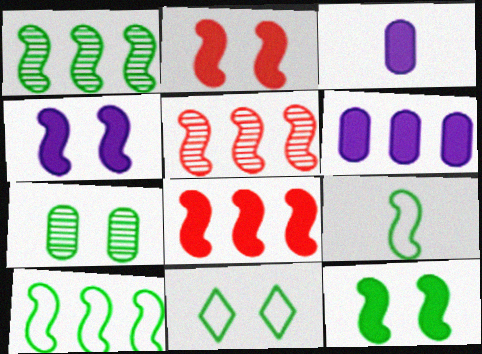[[1, 9, 12], 
[2, 4, 12], 
[3, 5, 11], 
[4, 5, 9], 
[7, 11, 12]]